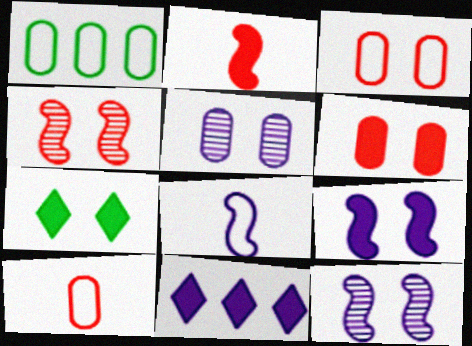[[3, 7, 12], 
[5, 8, 11], 
[6, 7, 9]]